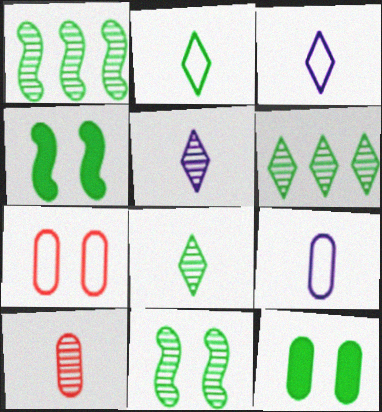[[1, 2, 12]]